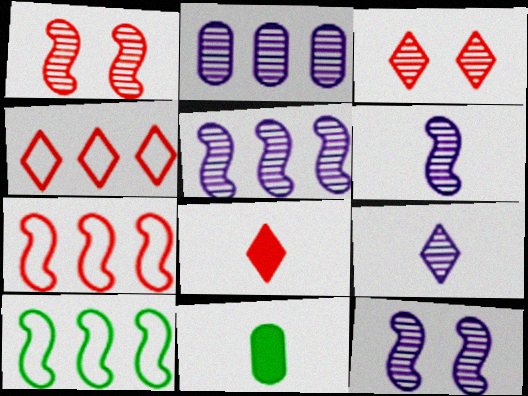[[2, 9, 12], 
[3, 4, 8], 
[4, 11, 12], 
[5, 6, 12]]